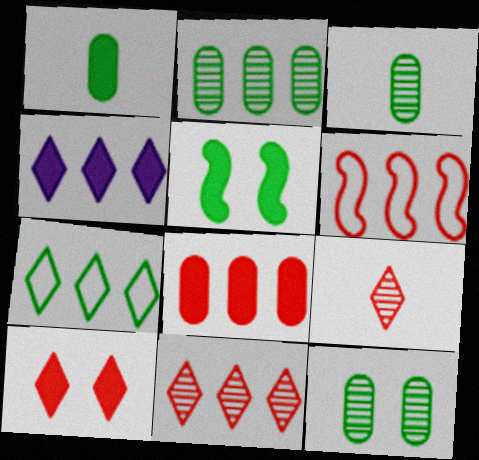[[2, 3, 12], 
[2, 4, 6], 
[3, 5, 7], 
[4, 7, 11], 
[6, 8, 11]]